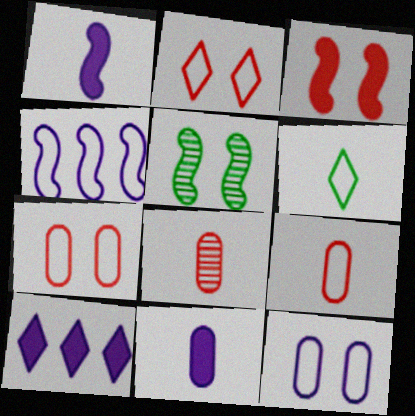[[1, 6, 8], 
[4, 6, 7], 
[5, 9, 10]]